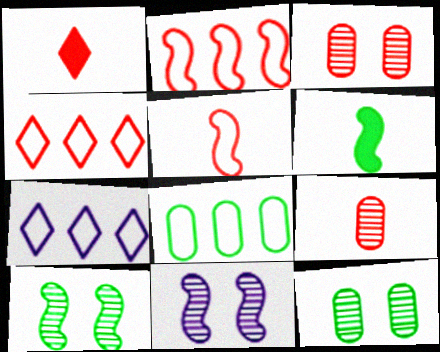[[1, 2, 3], 
[1, 5, 9], 
[1, 8, 11], 
[2, 6, 11], 
[2, 7, 8], 
[3, 6, 7]]